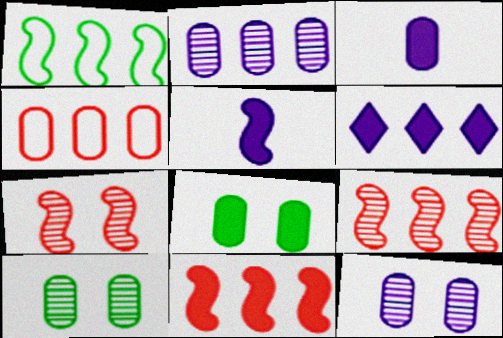[[1, 5, 7], 
[3, 4, 10]]